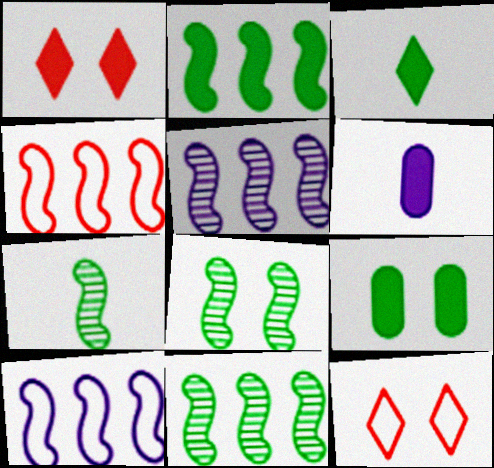[[1, 2, 6], 
[2, 3, 9], 
[2, 4, 5], 
[6, 11, 12], 
[7, 8, 11]]